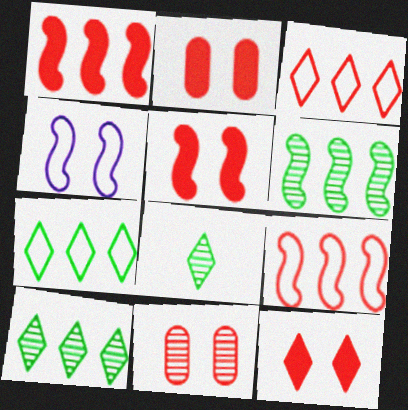[[2, 5, 12]]